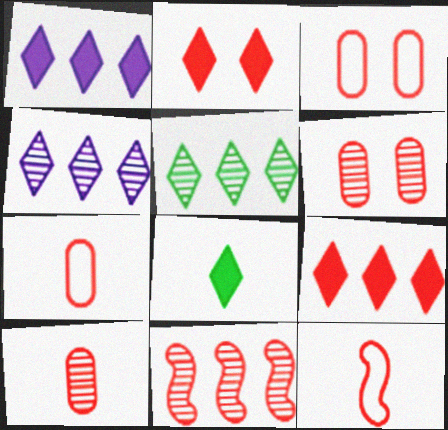[[1, 2, 8], 
[2, 7, 11], 
[6, 9, 12]]